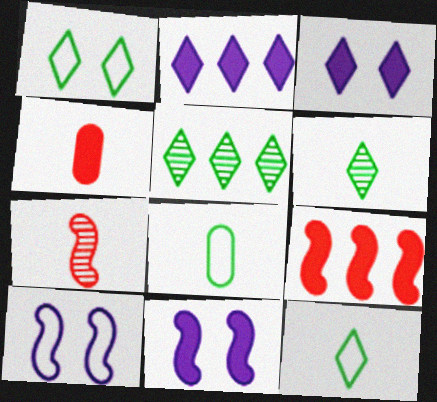[[4, 5, 10]]